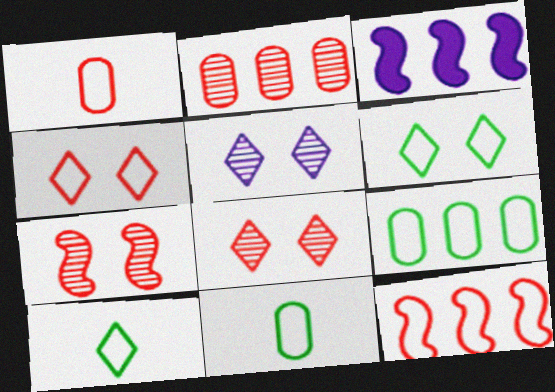[[1, 4, 12], 
[3, 8, 11]]